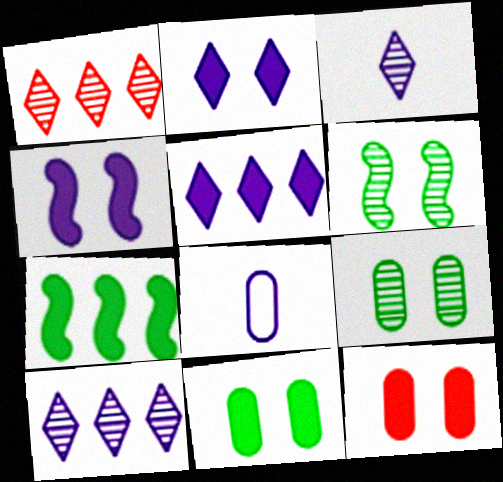[[4, 8, 10]]